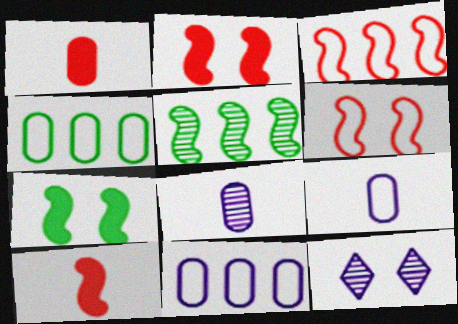[[4, 10, 12]]